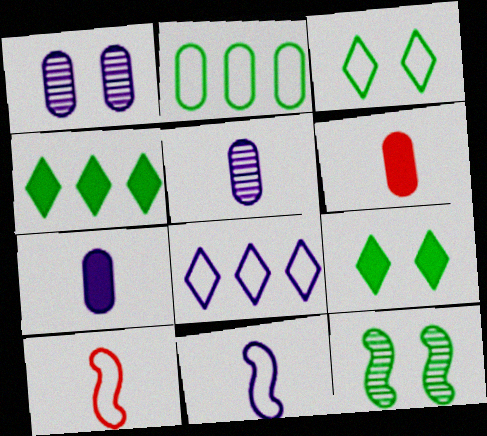[[1, 2, 6], 
[1, 4, 10], 
[6, 8, 12]]